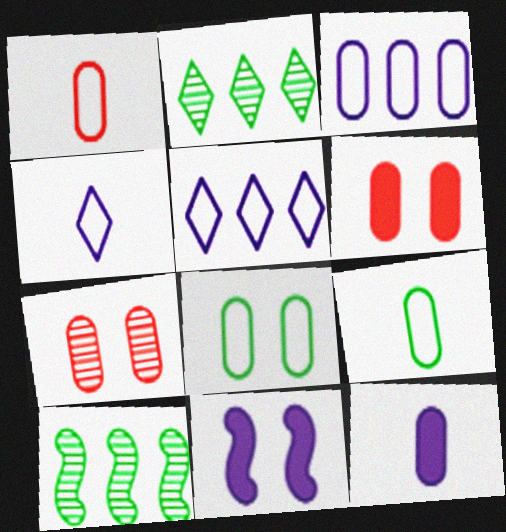[[1, 2, 11], 
[1, 3, 8], 
[4, 6, 10]]